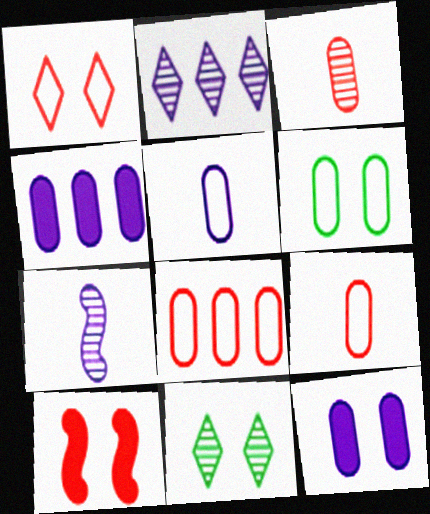[[3, 4, 6], 
[5, 6, 8]]